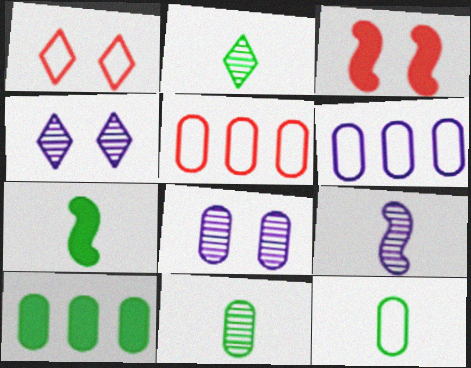[[1, 9, 10], 
[2, 3, 6], 
[2, 7, 12], 
[4, 5, 7]]